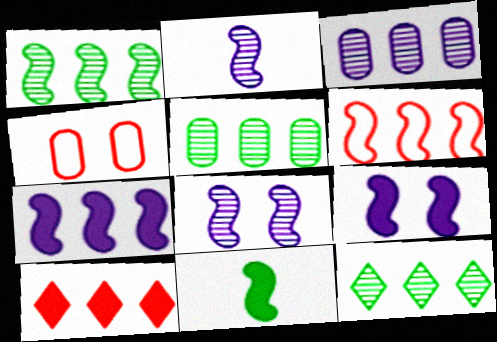[[1, 5, 12], 
[1, 6, 7], 
[6, 8, 11]]